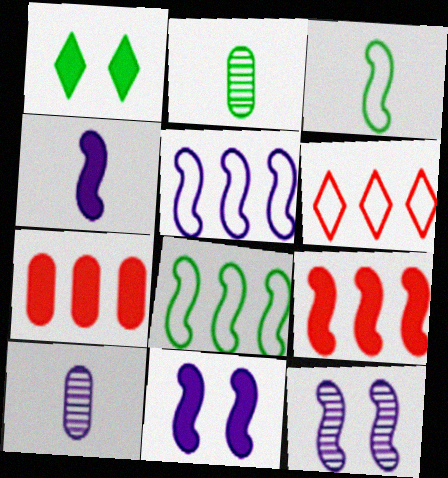[[1, 2, 8], 
[1, 4, 7], 
[2, 6, 11], 
[3, 9, 12], 
[4, 5, 12]]